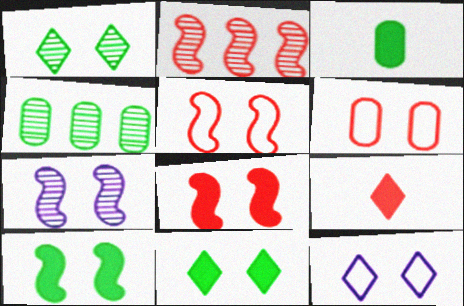[[2, 3, 12], 
[2, 6, 9], 
[5, 7, 10], 
[6, 7, 11]]